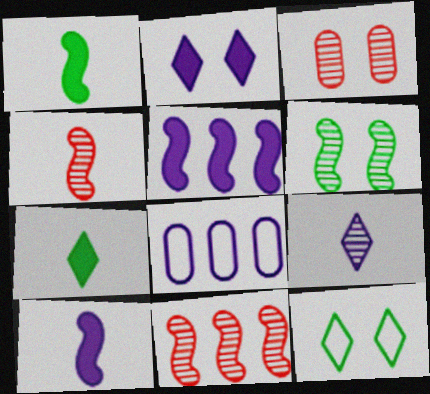[]